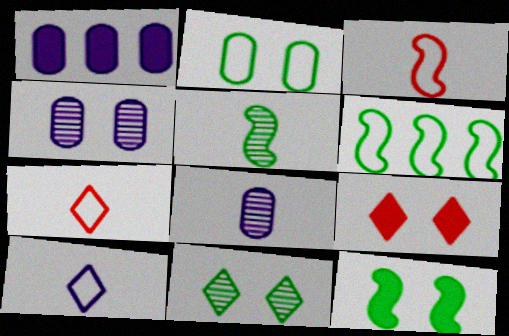[[1, 3, 11], 
[2, 11, 12], 
[5, 6, 12], 
[6, 8, 9]]